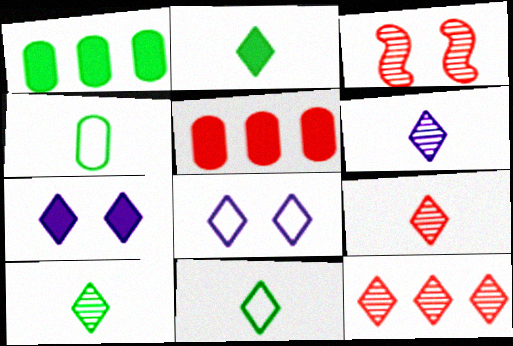[[2, 8, 12], 
[2, 10, 11], 
[6, 9, 10], 
[7, 11, 12]]